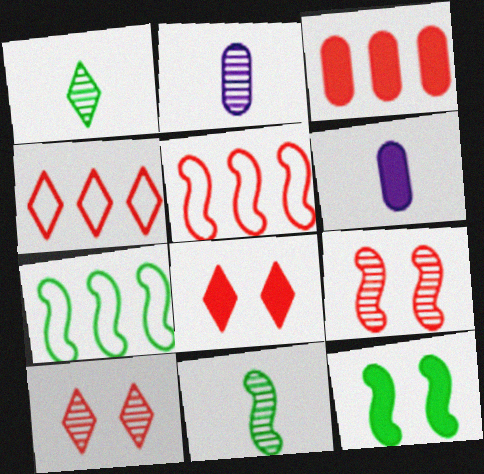[[2, 4, 12], 
[2, 7, 8], 
[6, 7, 10], 
[7, 11, 12]]